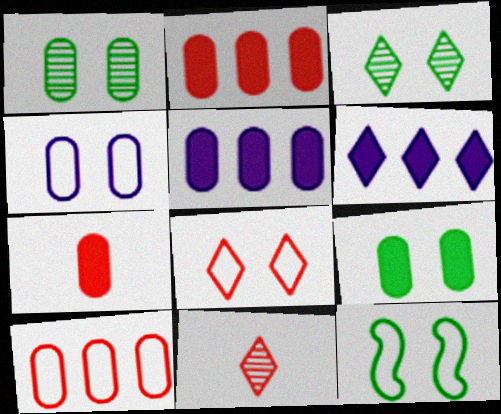[[3, 9, 12], 
[4, 8, 12], 
[5, 7, 9], 
[5, 11, 12]]